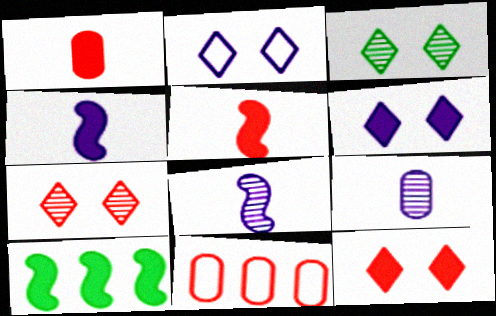[[1, 6, 10], 
[2, 3, 12], 
[3, 4, 11], 
[5, 7, 11]]